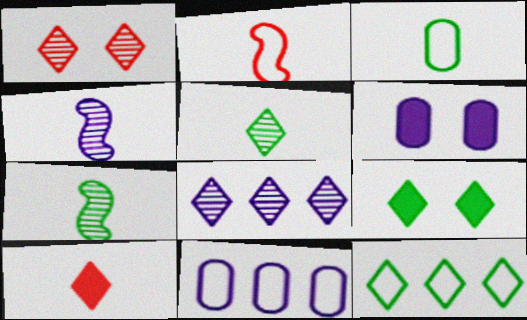[[1, 5, 8], 
[3, 4, 10], 
[5, 9, 12]]